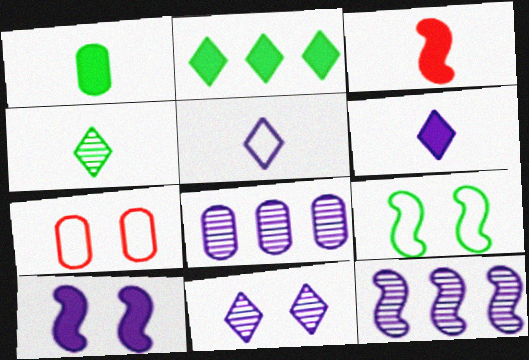[[1, 3, 6], 
[1, 7, 8], 
[3, 9, 12], 
[5, 8, 10]]